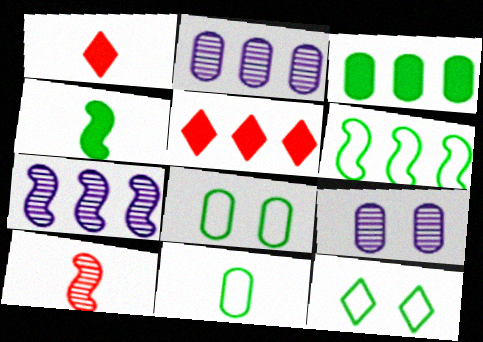[[1, 6, 9], 
[1, 7, 8], 
[2, 5, 6], 
[6, 11, 12]]